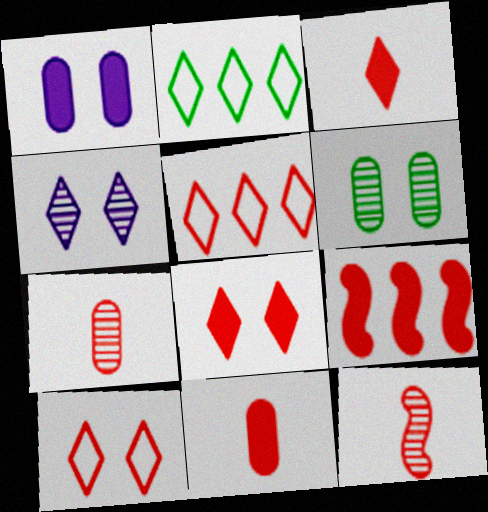[[1, 2, 12], 
[2, 3, 4], 
[7, 9, 10], 
[8, 9, 11]]